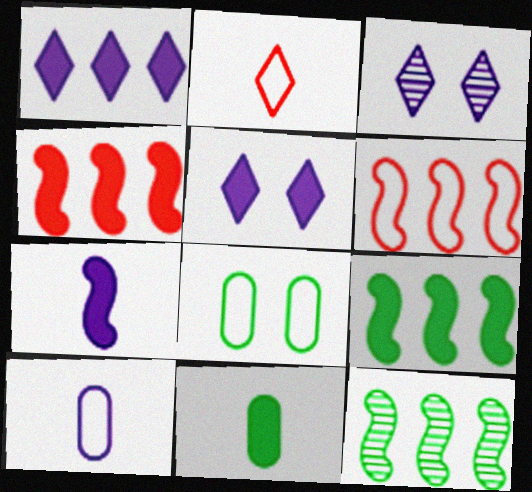[[3, 6, 11], 
[4, 5, 11]]